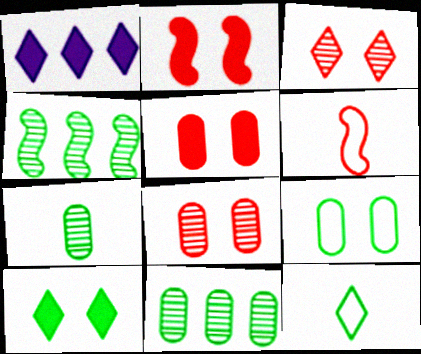[[1, 3, 12]]